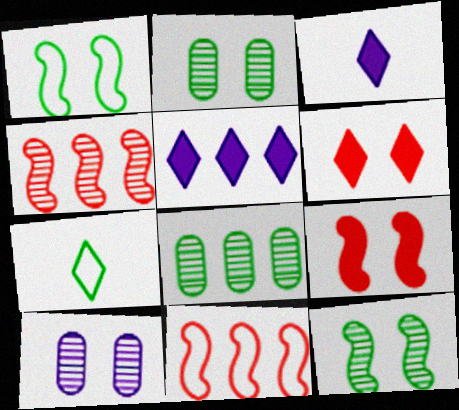[[1, 6, 10], 
[2, 3, 11], 
[5, 8, 11]]